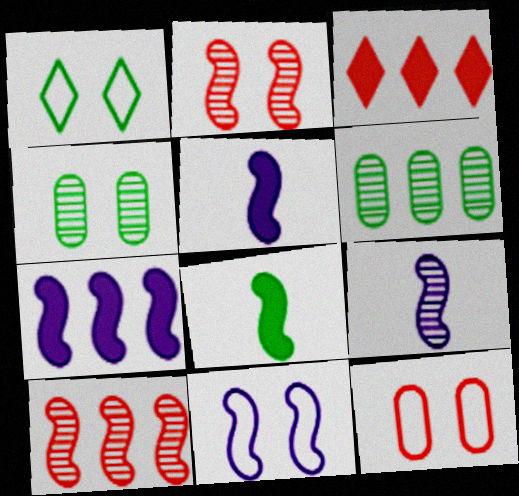[[1, 6, 8], 
[1, 11, 12], 
[7, 9, 11], 
[8, 10, 11]]